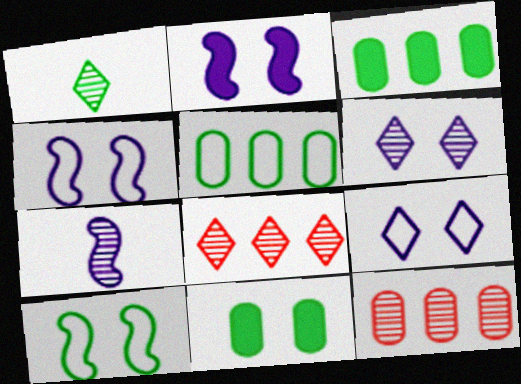[[1, 3, 10], 
[1, 6, 8]]